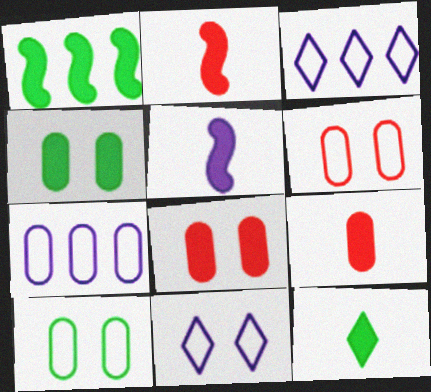[[1, 4, 12], 
[5, 9, 12]]